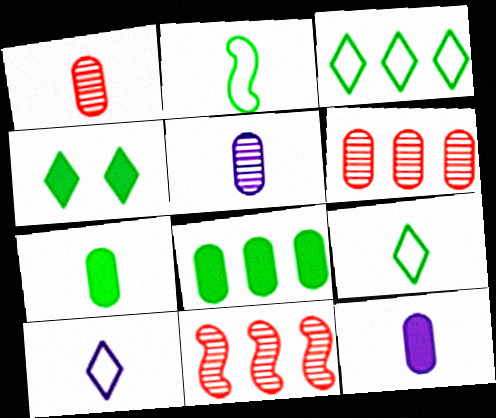[]